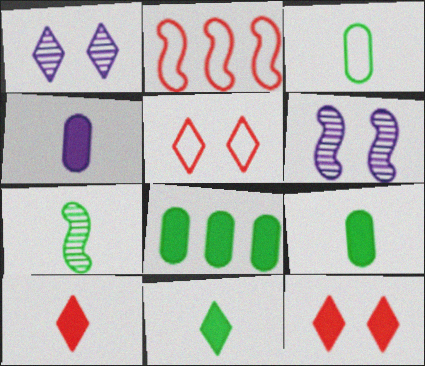[[1, 2, 9], 
[3, 7, 11]]